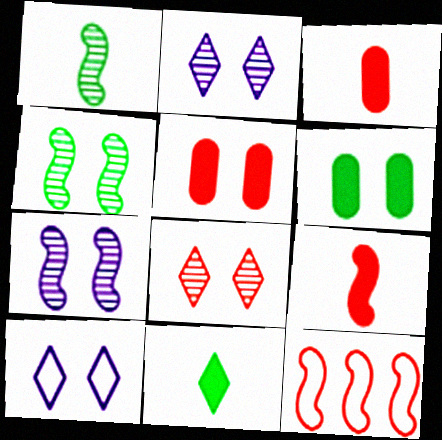[[3, 8, 12], 
[4, 5, 10]]